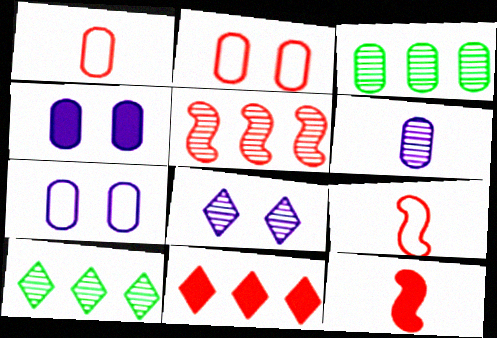[[1, 3, 4], 
[4, 9, 10], 
[7, 10, 12]]